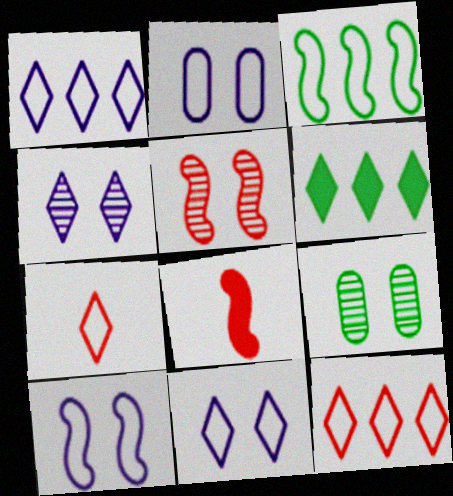[[1, 8, 9], 
[2, 3, 7], 
[2, 10, 11], 
[4, 5, 9], 
[4, 6, 7]]